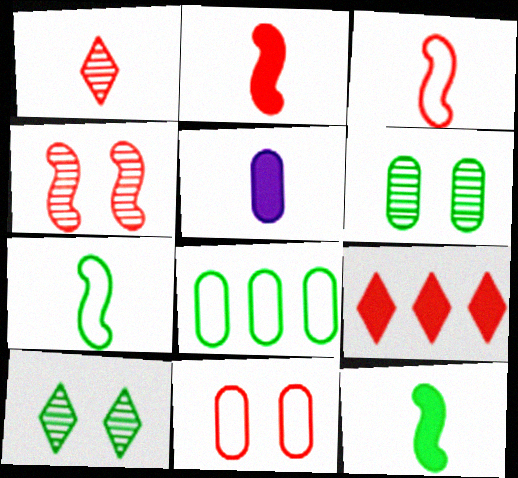[[1, 5, 7], 
[8, 10, 12]]